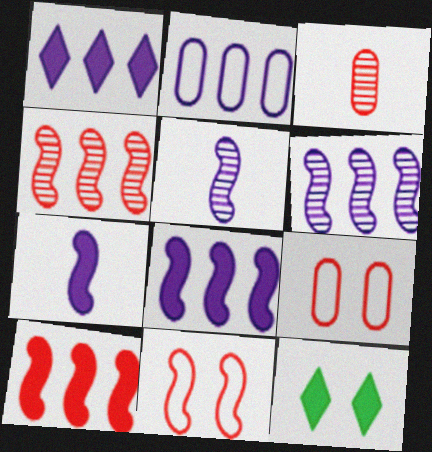[[1, 2, 6]]